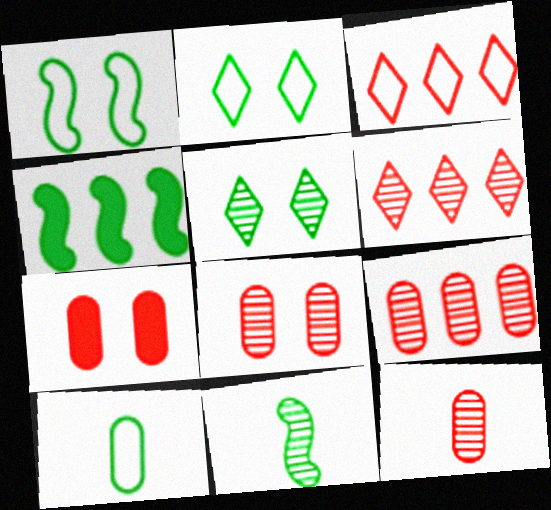[[1, 4, 11], 
[4, 5, 10], 
[8, 9, 12]]